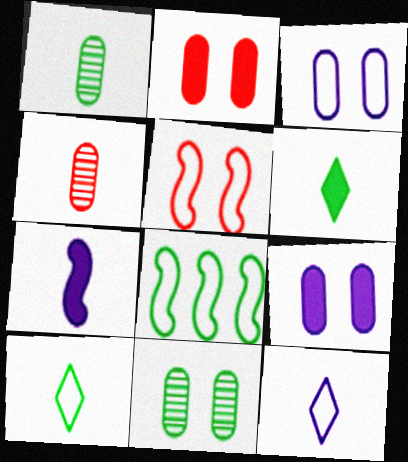[[2, 3, 11], 
[4, 7, 10], 
[6, 8, 11]]